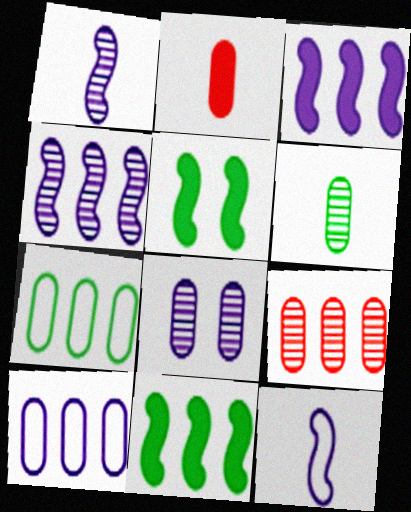[[2, 7, 8], 
[6, 8, 9]]